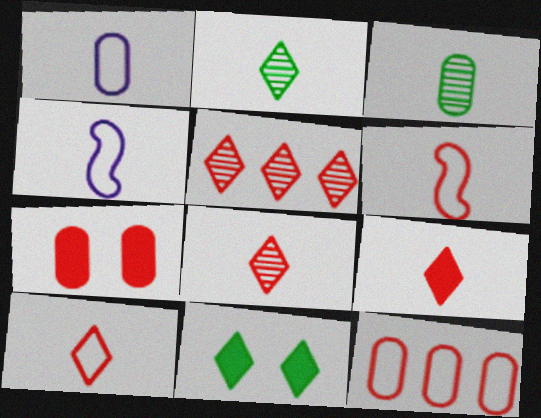[[3, 4, 9], 
[5, 6, 7], 
[8, 9, 10]]